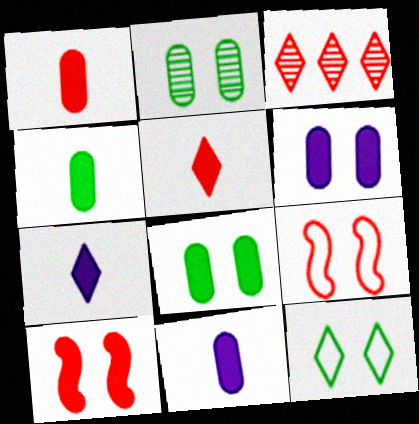[[1, 3, 9], 
[1, 4, 11], 
[3, 7, 12]]